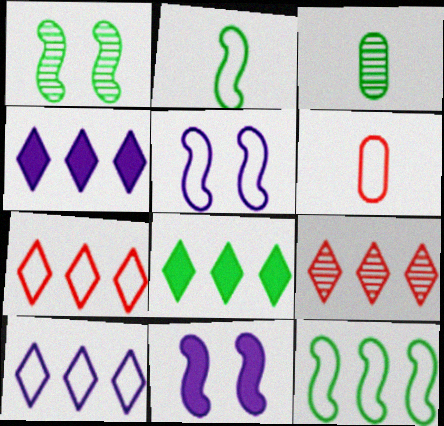[[1, 4, 6], 
[3, 7, 11], 
[8, 9, 10]]